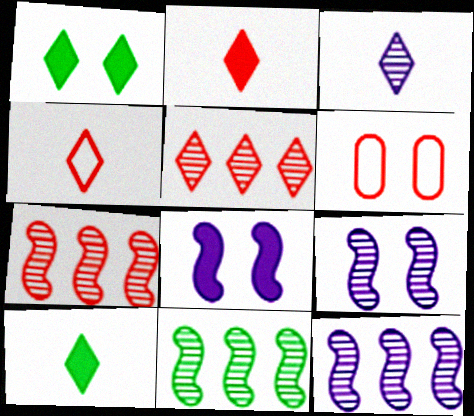[[1, 6, 9], 
[2, 6, 7], 
[3, 4, 10], 
[6, 10, 12], 
[7, 11, 12]]